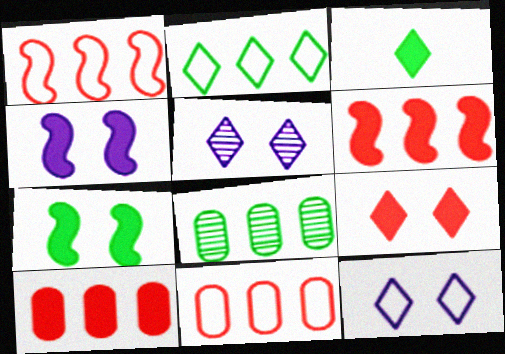[[3, 4, 10]]